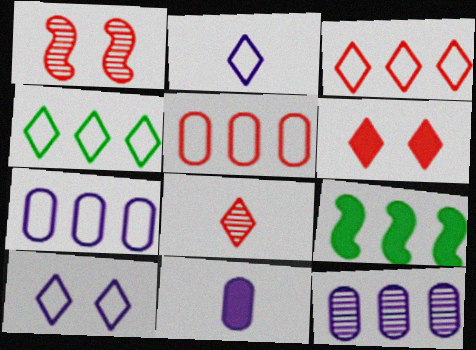[[1, 4, 11], 
[3, 6, 8], 
[3, 9, 12], 
[6, 9, 11]]